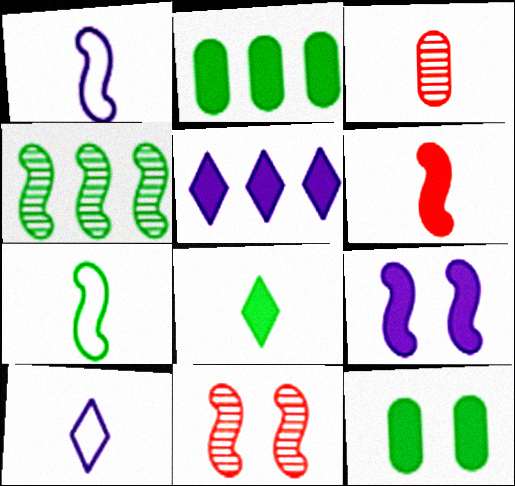[[1, 3, 8], 
[2, 10, 11], 
[5, 6, 12]]